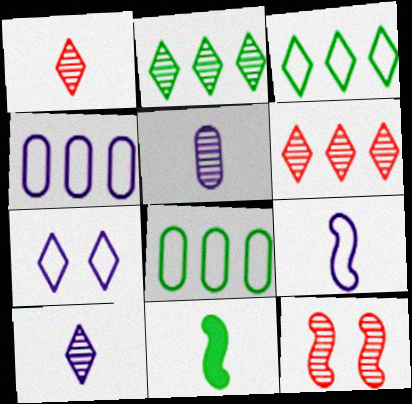[[2, 5, 12], 
[4, 7, 9]]